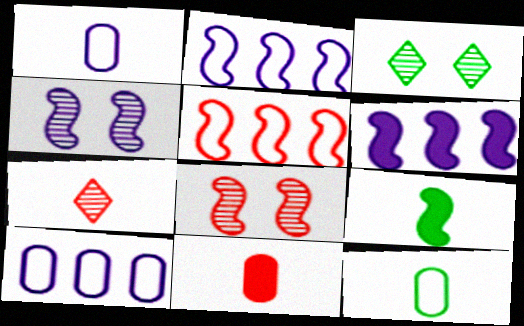[[1, 7, 9], 
[2, 3, 11], 
[2, 8, 9], 
[4, 5, 9]]